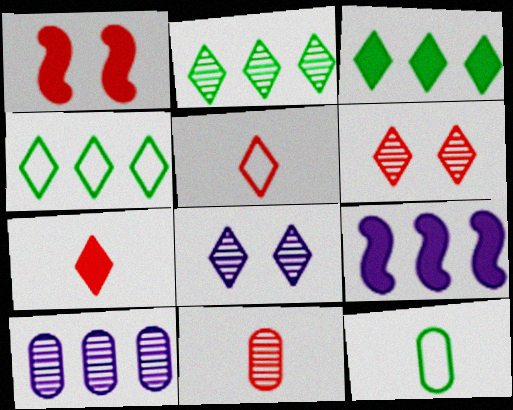[[2, 3, 4], 
[3, 5, 8], 
[4, 7, 8], 
[6, 9, 12]]